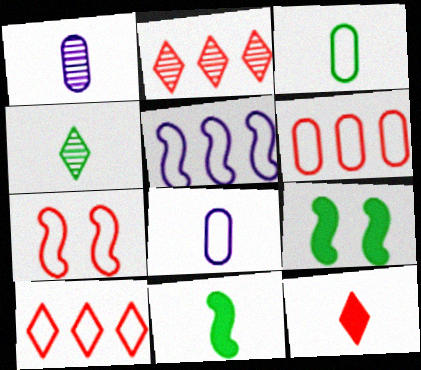[[1, 9, 10], 
[2, 8, 9], 
[3, 4, 11]]